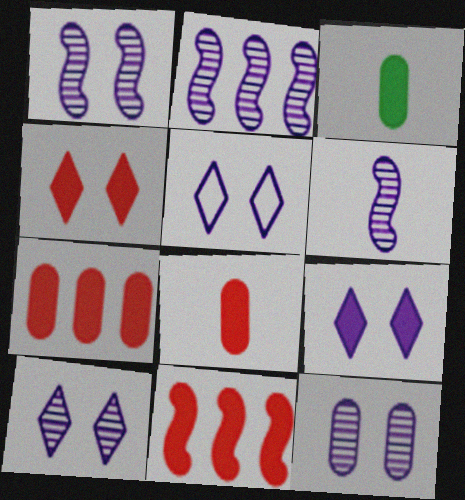[[1, 2, 6], 
[1, 10, 12], 
[3, 9, 11], 
[4, 8, 11], 
[5, 9, 10]]